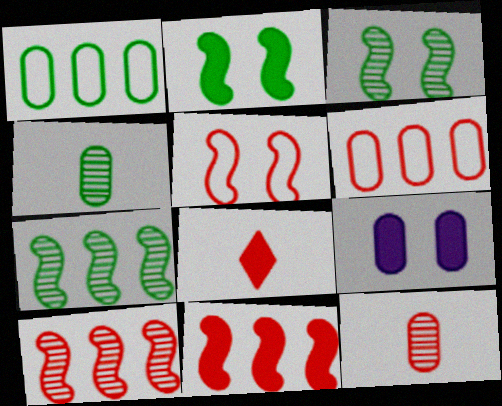[[1, 9, 12], 
[4, 6, 9]]